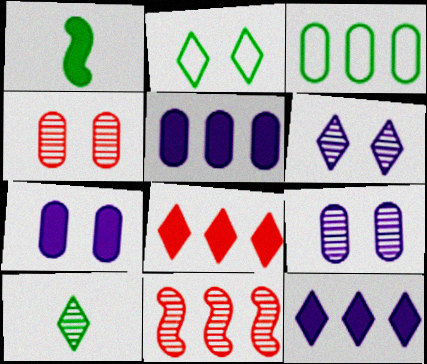[[1, 7, 8], 
[3, 11, 12], 
[9, 10, 11]]